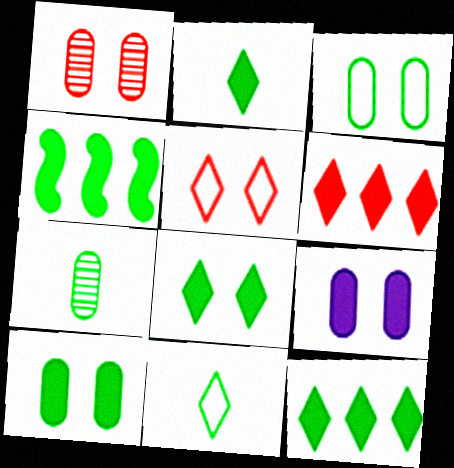[[1, 3, 9], 
[2, 4, 10], 
[2, 8, 12]]